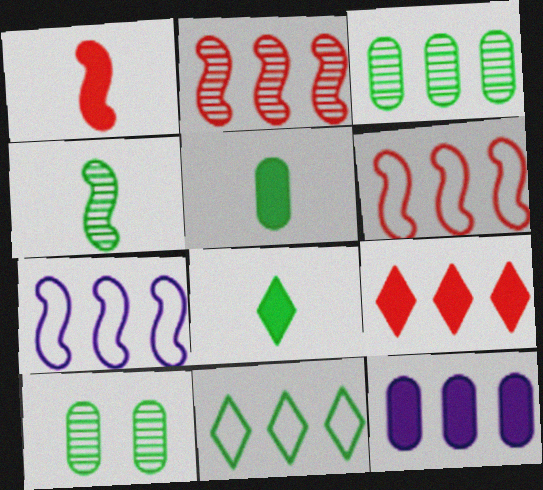[[2, 11, 12], 
[3, 7, 9]]